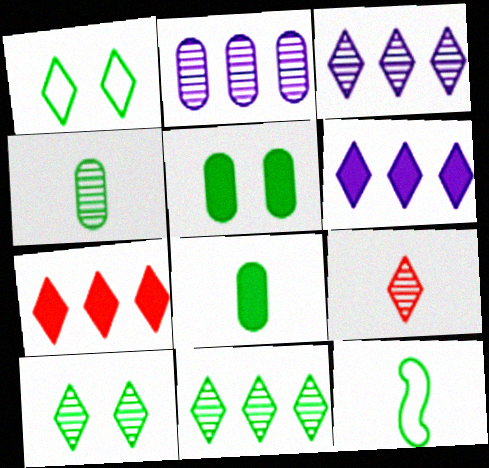[[1, 6, 9], 
[3, 9, 10], 
[5, 11, 12]]